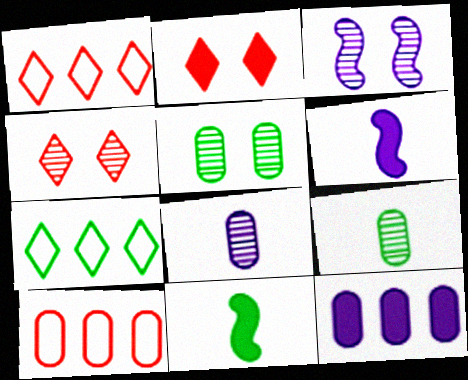[[1, 5, 6], 
[2, 11, 12], 
[3, 4, 5], 
[5, 7, 11]]